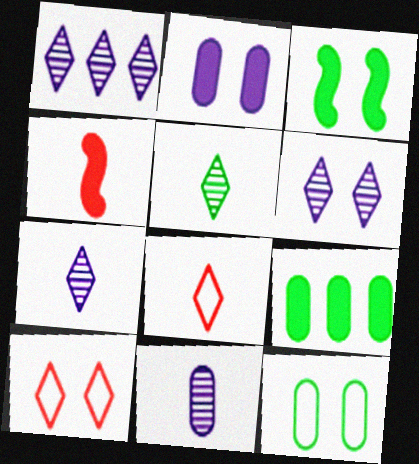[[1, 4, 12], 
[1, 6, 7]]